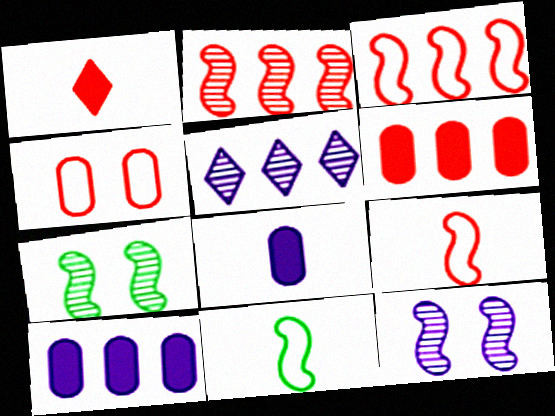[[1, 2, 4]]